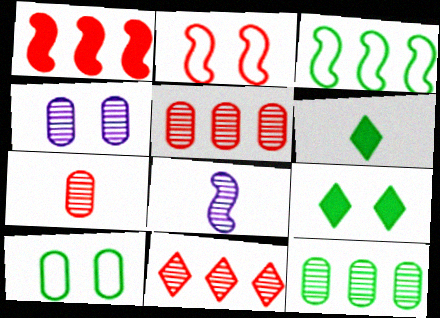[[2, 4, 9], 
[4, 7, 12]]